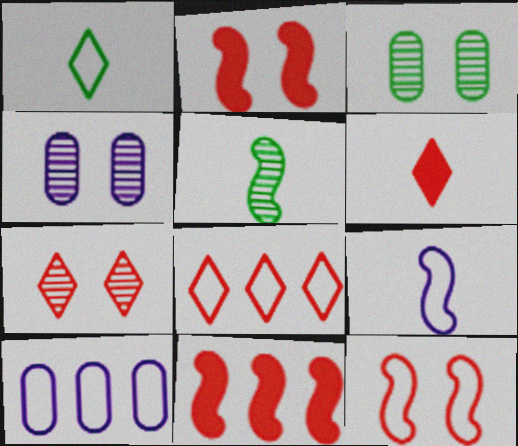[[1, 4, 11], 
[1, 10, 12], 
[6, 7, 8]]